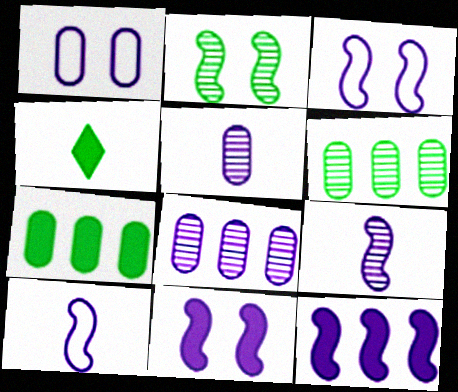[[3, 9, 12]]